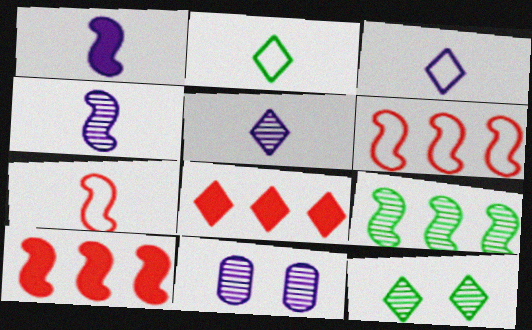[[2, 10, 11], 
[3, 8, 12]]